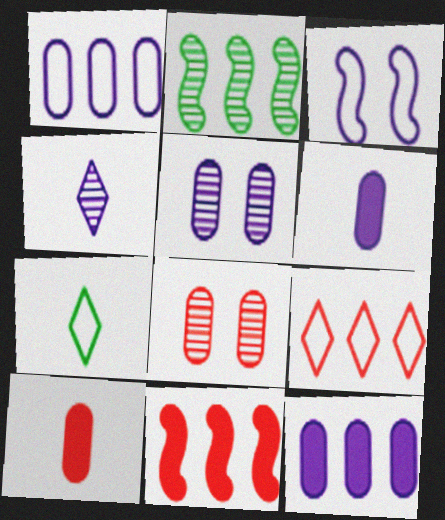[[1, 5, 6], 
[2, 4, 8], 
[2, 9, 12], 
[3, 4, 12], 
[5, 7, 11]]